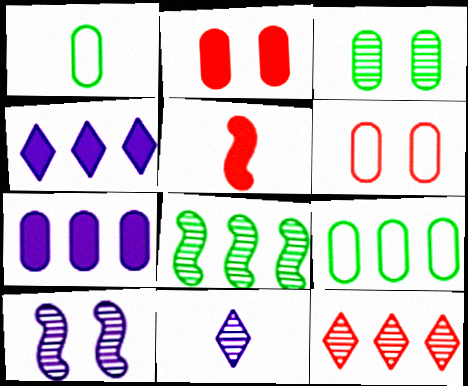[[1, 5, 11], 
[5, 6, 12]]